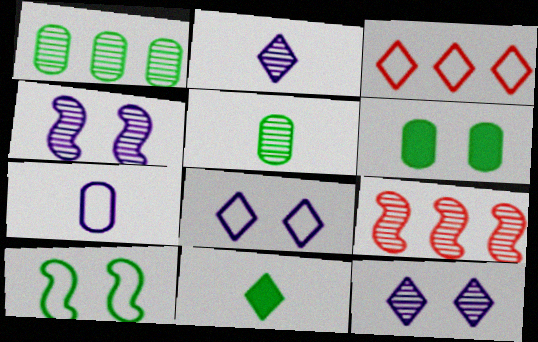[[1, 10, 11], 
[3, 7, 10], 
[3, 11, 12], 
[5, 9, 12]]